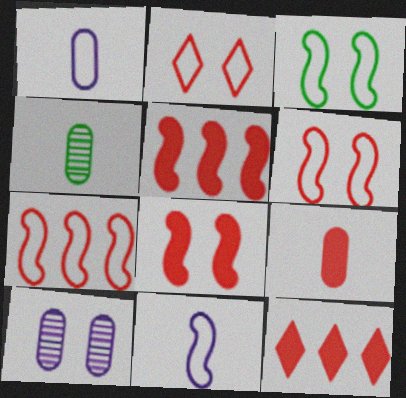[[1, 4, 9], 
[3, 7, 11], 
[8, 9, 12]]